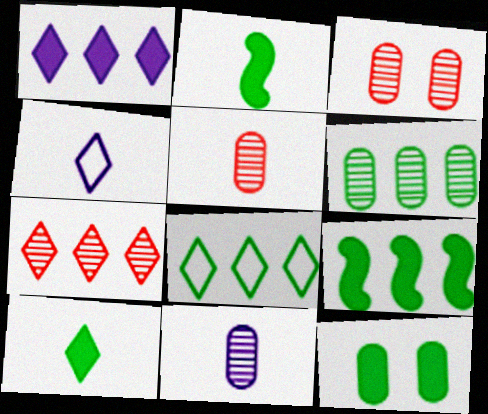[[1, 7, 8], 
[2, 4, 5], 
[3, 4, 9], 
[3, 6, 11], 
[6, 8, 9], 
[9, 10, 12]]